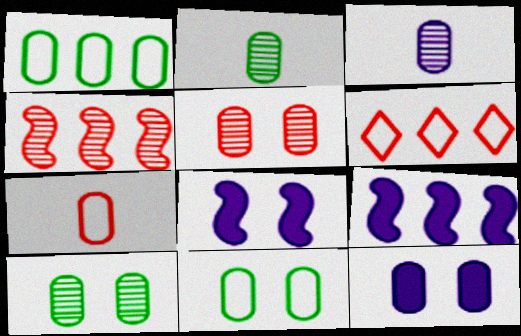[[2, 6, 8], 
[5, 11, 12]]